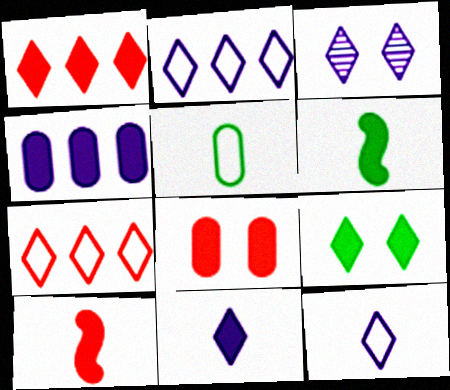[[1, 8, 10], 
[1, 9, 11], 
[2, 3, 11], 
[4, 9, 10]]